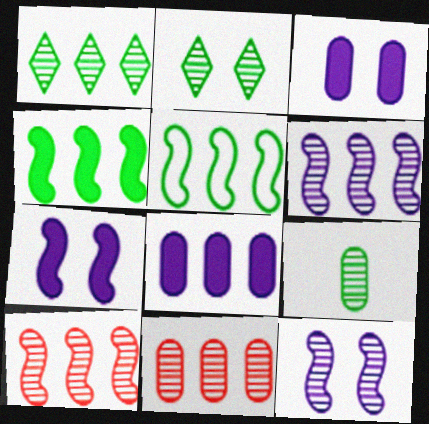[[1, 6, 11]]